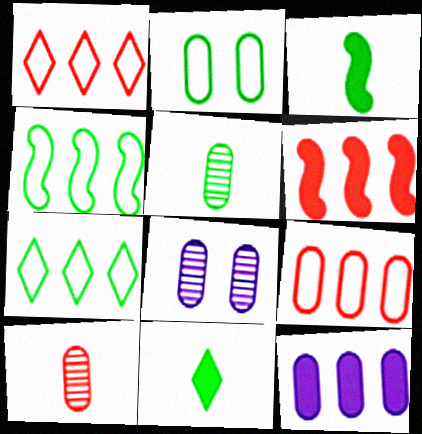[[1, 3, 8], 
[2, 10, 12]]